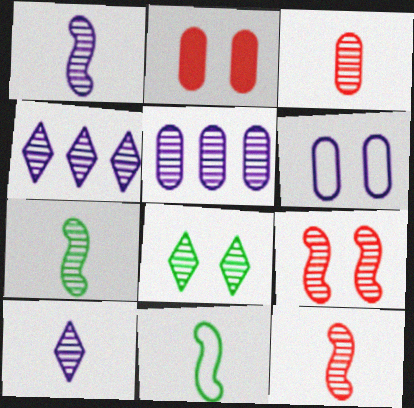[[1, 7, 12], 
[2, 4, 11], 
[3, 7, 10], 
[5, 8, 12]]